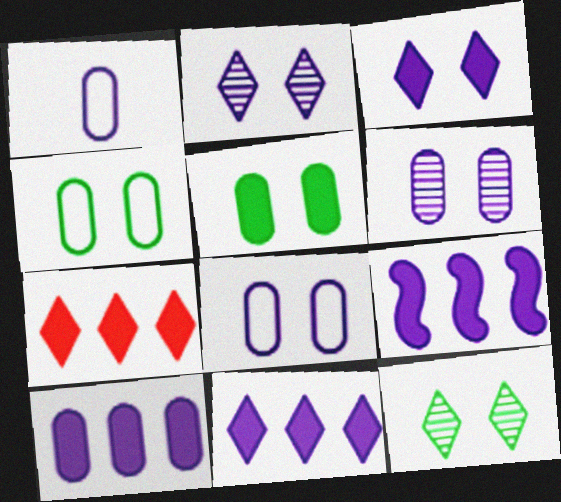[[1, 2, 9], 
[1, 6, 10], 
[9, 10, 11]]